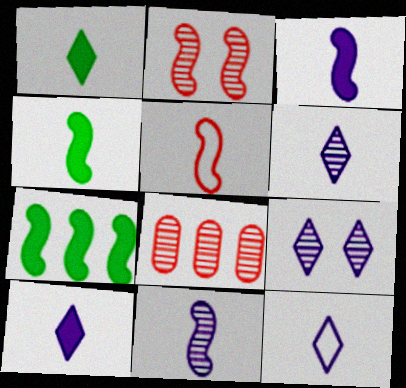[[4, 5, 11], 
[6, 10, 12]]